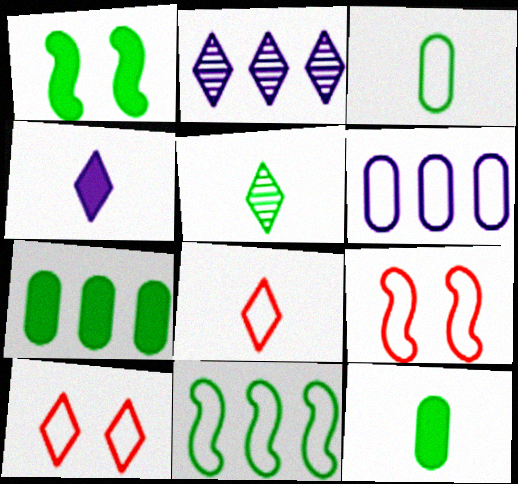[[2, 9, 12], 
[4, 5, 8]]